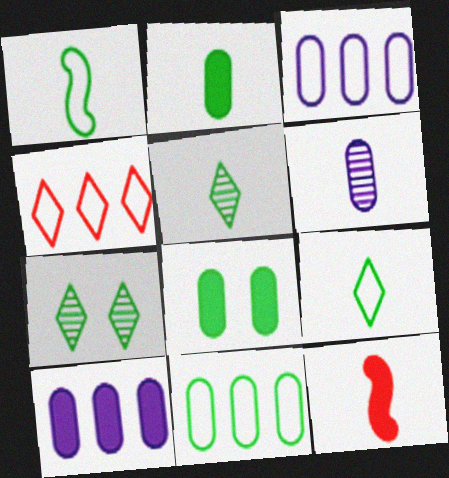[[1, 2, 5], 
[3, 7, 12], 
[6, 9, 12]]